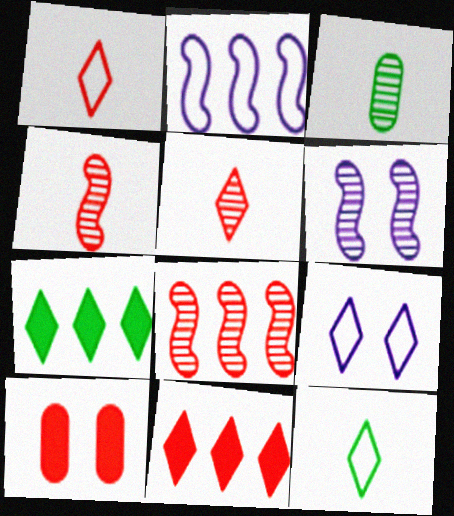[[1, 8, 10], 
[5, 7, 9]]